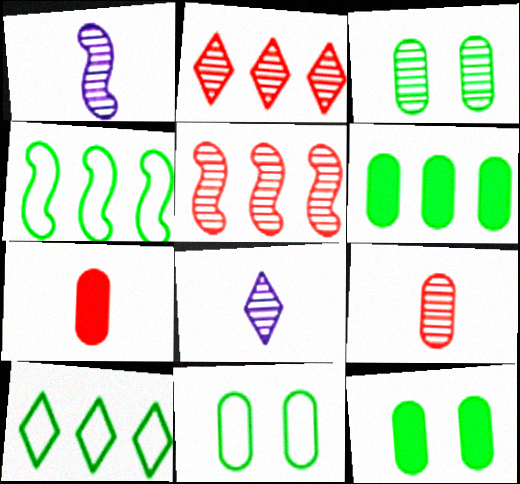[[1, 2, 3], 
[3, 5, 8], 
[3, 11, 12]]